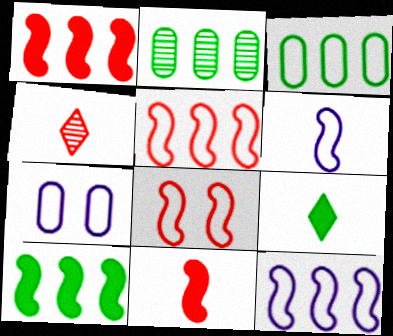[[4, 7, 10]]